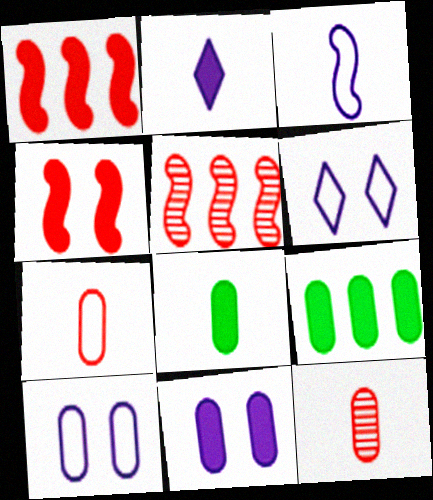[[2, 4, 9], 
[5, 6, 8], 
[9, 10, 12]]